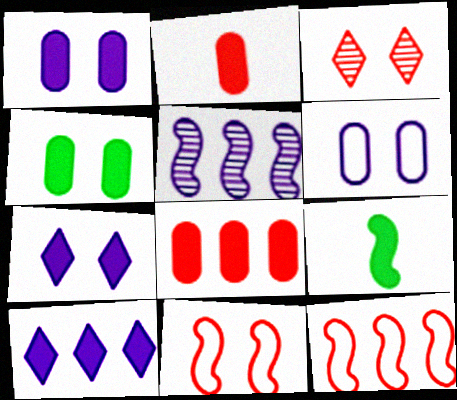[[2, 3, 12], 
[5, 9, 11], 
[7, 8, 9]]